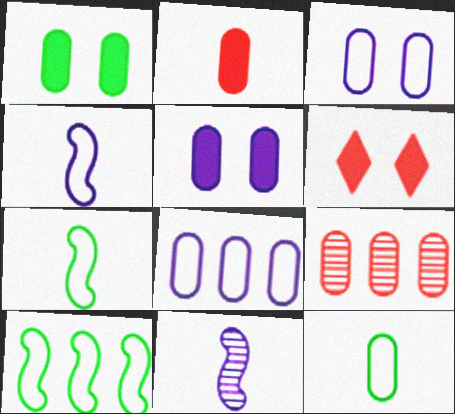[[5, 9, 12]]